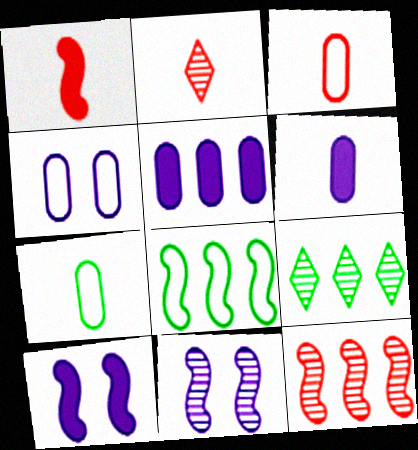[[1, 2, 3], 
[1, 4, 9], 
[1, 8, 11], 
[3, 9, 10]]